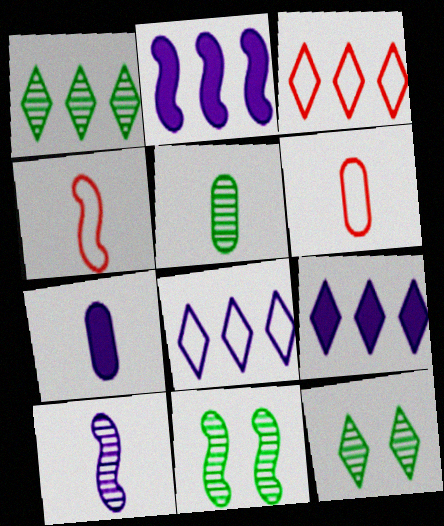[[1, 3, 9], 
[1, 5, 11], 
[2, 4, 11], 
[2, 6, 12], 
[3, 7, 11], 
[5, 6, 7], 
[6, 9, 11]]